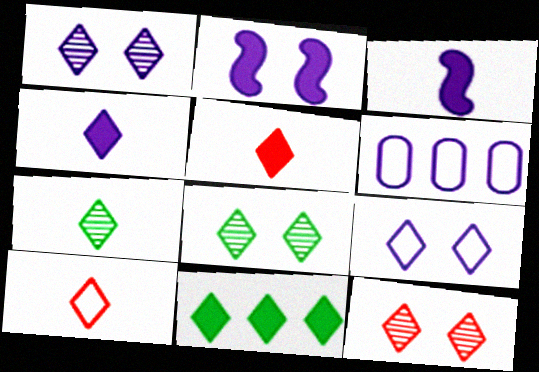[[1, 3, 6], 
[1, 8, 12], 
[1, 10, 11], 
[4, 7, 10]]